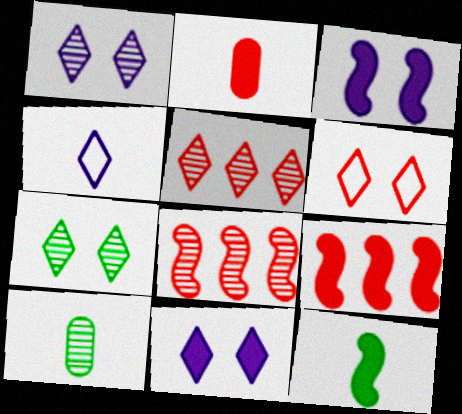[[1, 8, 10], 
[2, 6, 8], 
[3, 9, 12], 
[6, 7, 11]]